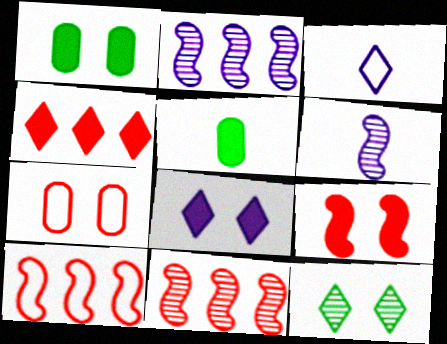[[1, 3, 11], 
[1, 8, 9], 
[3, 4, 12]]